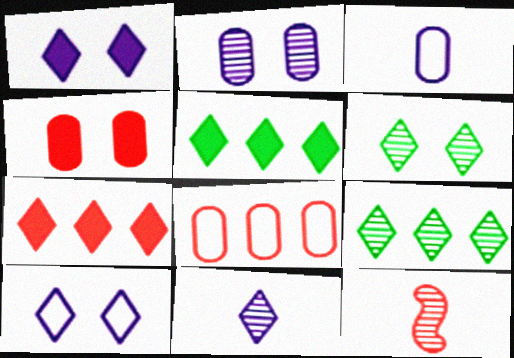[[2, 9, 12]]